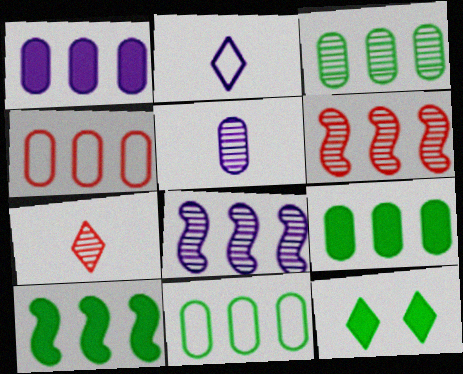[[1, 3, 4], 
[3, 9, 11]]